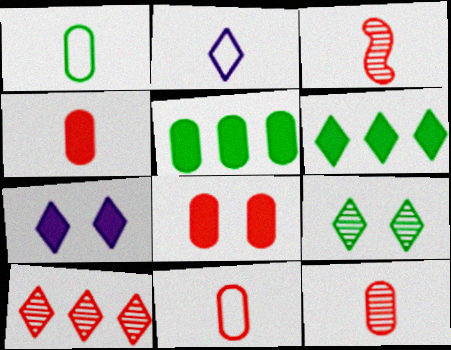[[4, 11, 12]]